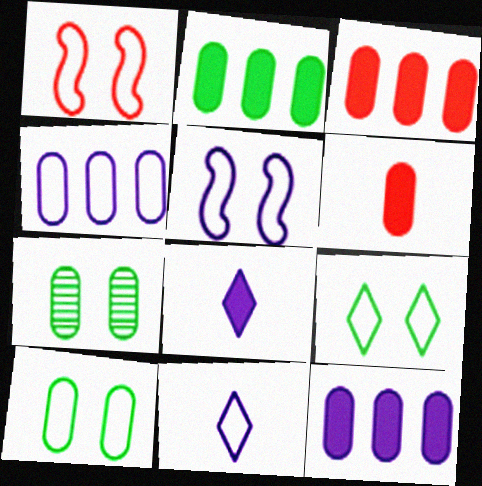[[2, 3, 12], 
[4, 5, 11], 
[4, 6, 7]]